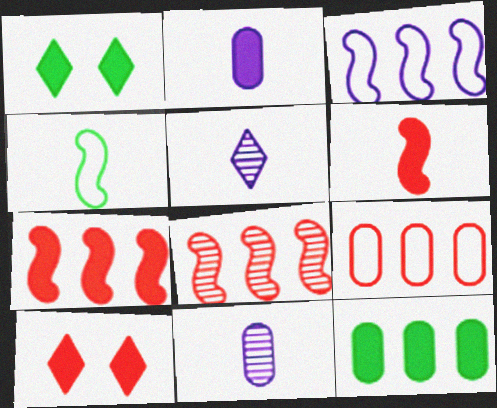[[1, 2, 7]]